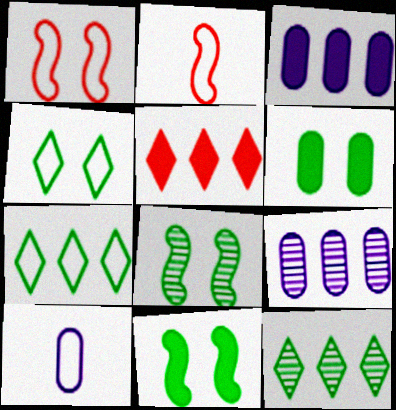[[1, 7, 10], 
[4, 6, 8], 
[5, 8, 10]]